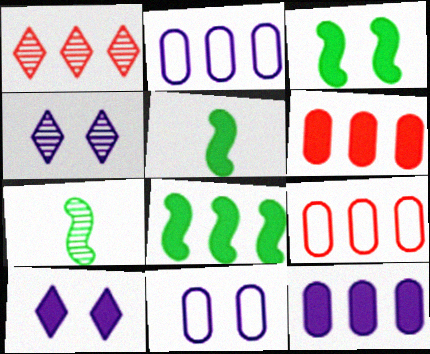[[1, 2, 8], 
[1, 5, 11], 
[3, 5, 8], 
[4, 5, 9], 
[5, 6, 10], 
[7, 9, 10]]